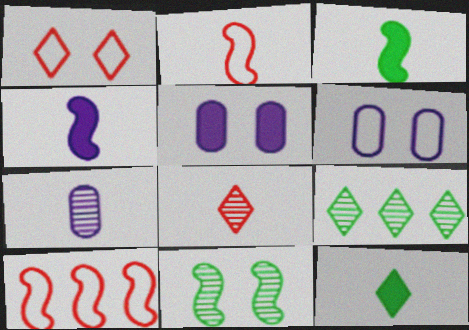[[1, 5, 11], 
[2, 5, 9], 
[2, 7, 12], 
[4, 10, 11]]